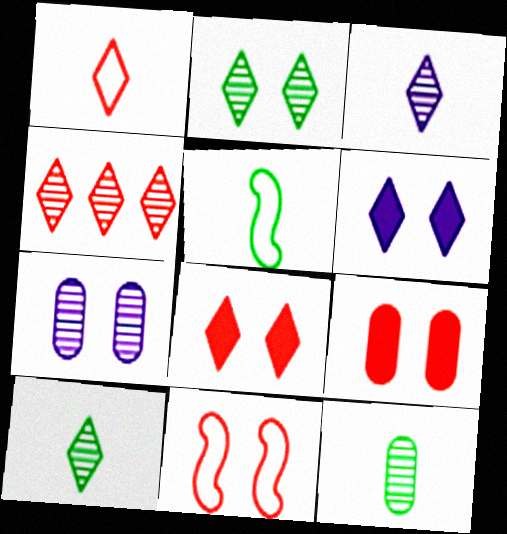[[1, 4, 8], 
[2, 3, 4]]